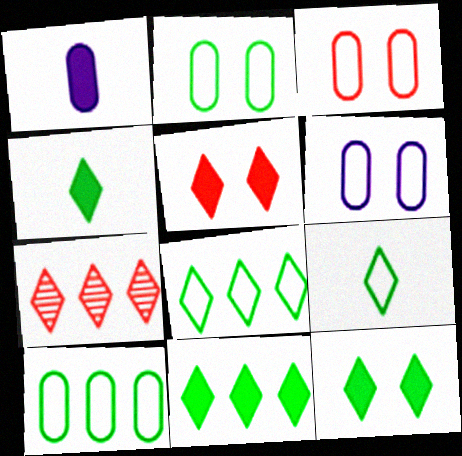[[2, 3, 6], 
[4, 11, 12]]